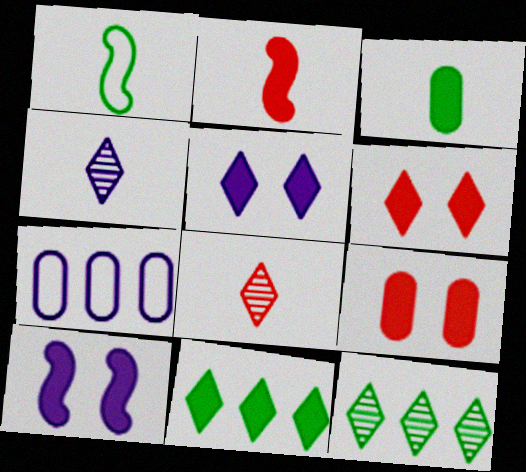[[4, 7, 10]]